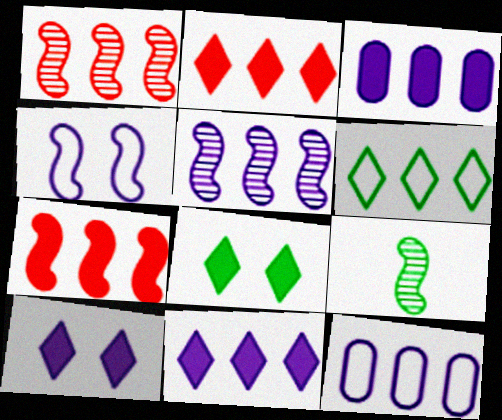[[1, 3, 6], 
[4, 7, 9], 
[5, 11, 12]]